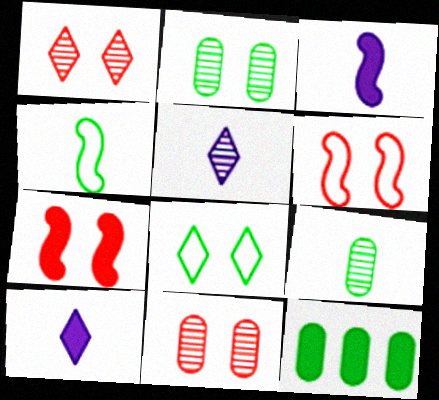[[5, 6, 12], 
[7, 10, 12]]